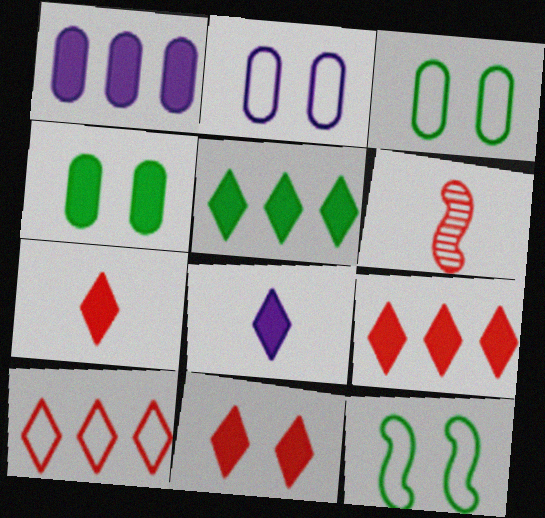[[2, 5, 6], 
[5, 8, 11], 
[7, 9, 11]]